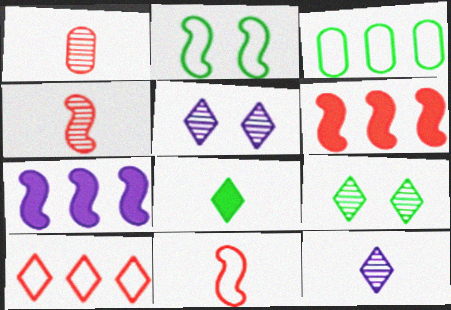[[2, 4, 7], 
[5, 8, 10]]